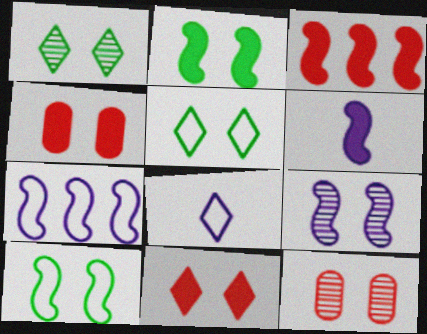[[1, 9, 12], 
[2, 3, 6], 
[4, 5, 9], 
[6, 7, 9]]